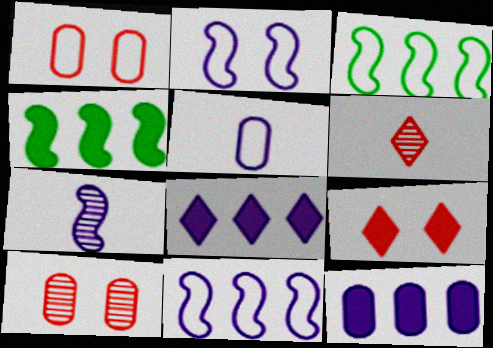[]